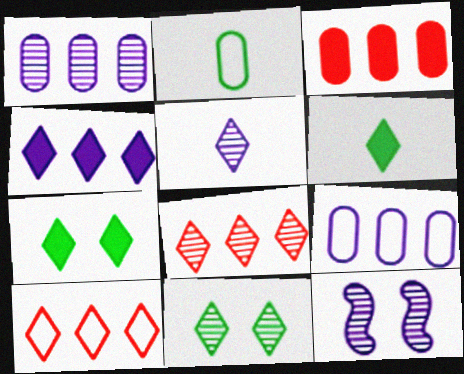[[1, 5, 12], 
[5, 7, 10], 
[5, 8, 11]]